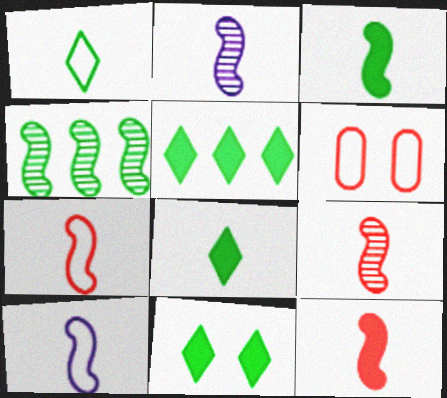[[2, 3, 7], 
[2, 5, 6], 
[3, 9, 10], 
[5, 8, 11], 
[7, 9, 12]]